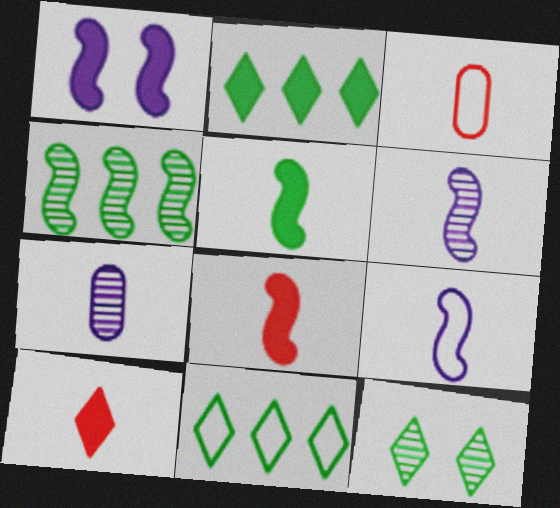[]